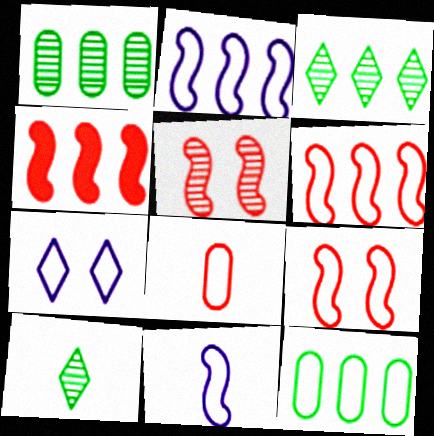[]